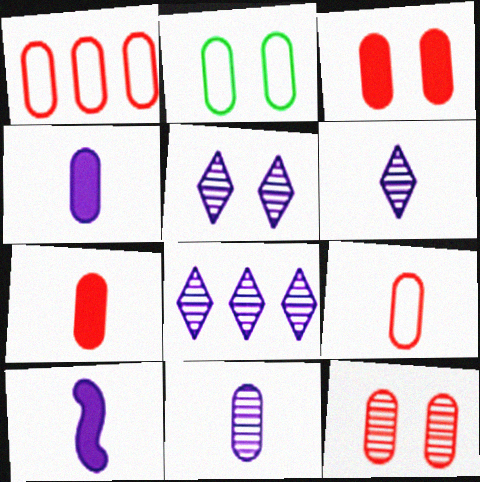[[1, 7, 12], 
[5, 6, 8]]